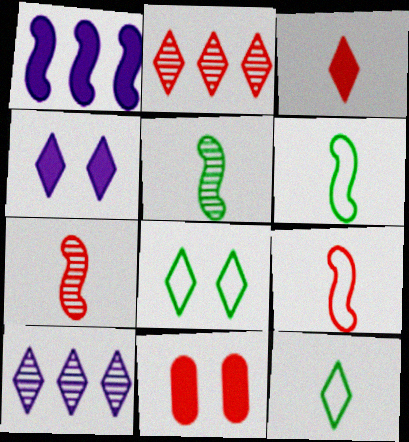[[2, 4, 12], 
[2, 9, 11], 
[3, 8, 10], 
[6, 10, 11]]